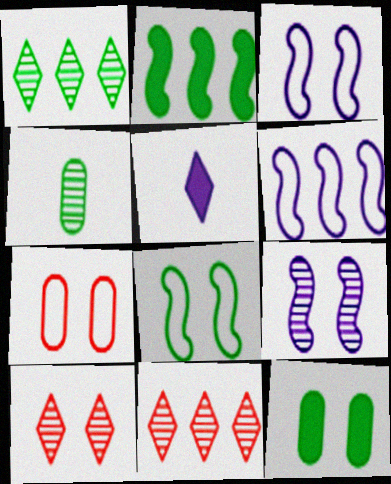[[3, 10, 12], 
[4, 9, 11]]